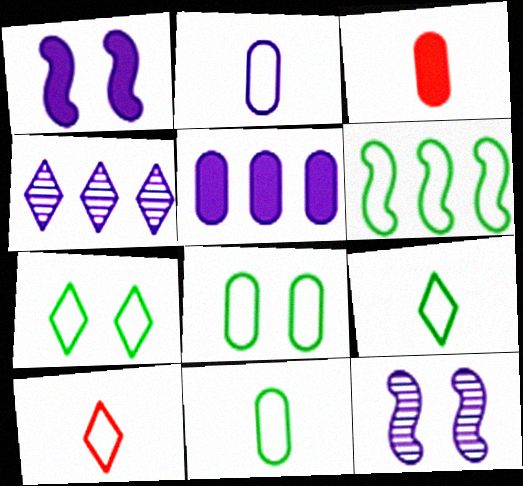[[1, 2, 4], 
[6, 7, 11], 
[6, 8, 9]]